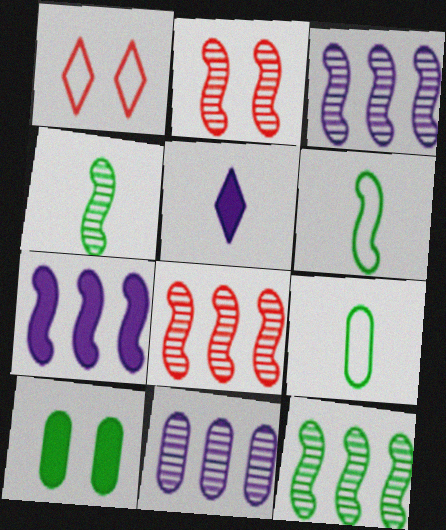[[2, 3, 4], 
[2, 6, 7], 
[3, 8, 12]]